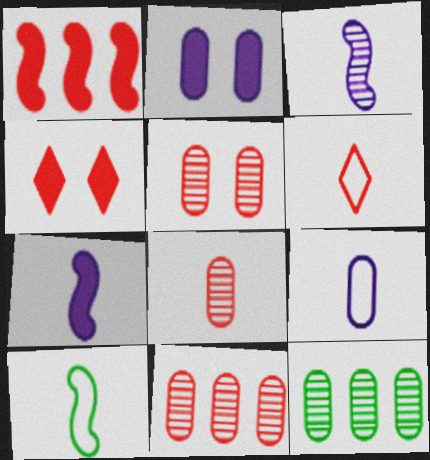[[1, 5, 6], 
[5, 8, 11], 
[6, 9, 10]]